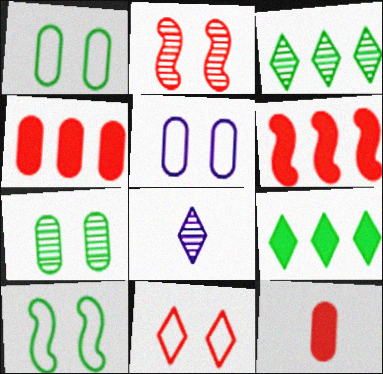[[1, 6, 8], 
[4, 8, 10], 
[5, 10, 11], 
[8, 9, 11]]